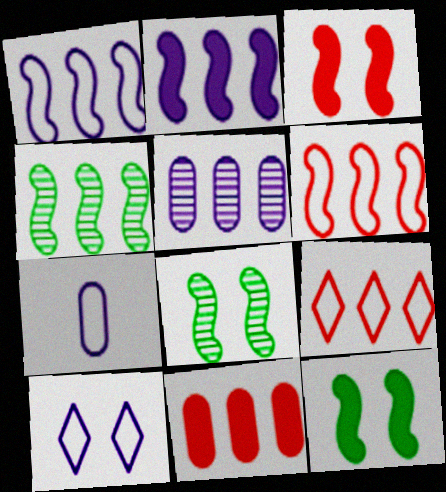[[1, 7, 10], 
[2, 4, 6]]